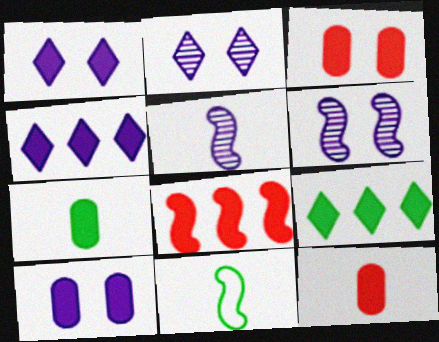[[1, 7, 8], 
[6, 8, 11]]